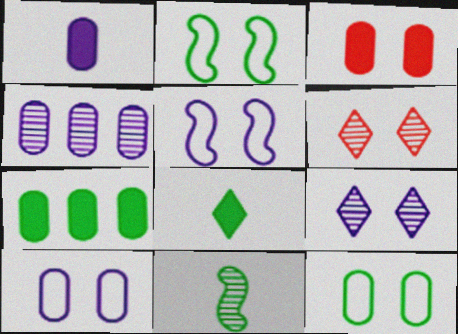[[1, 3, 7], 
[1, 4, 10], 
[2, 3, 9], 
[4, 6, 11]]